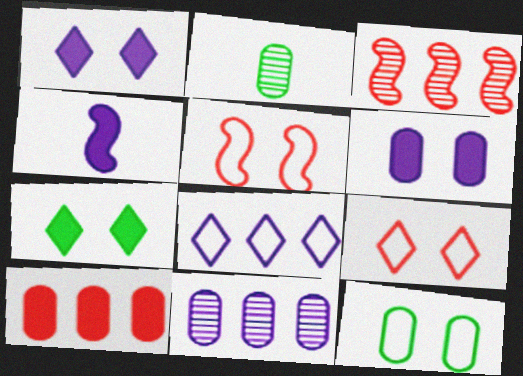[[4, 7, 10]]